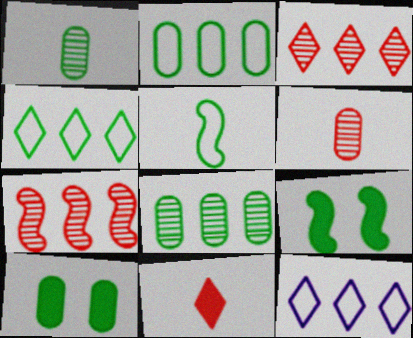[[1, 2, 10], 
[1, 4, 9], 
[6, 9, 12]]